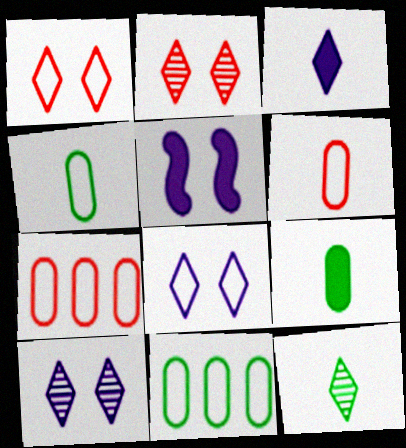[[5, 7, 12]]